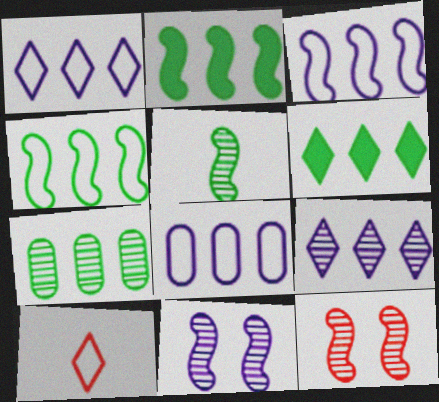[[1, 3, 8], 
[4, 6, 7]]